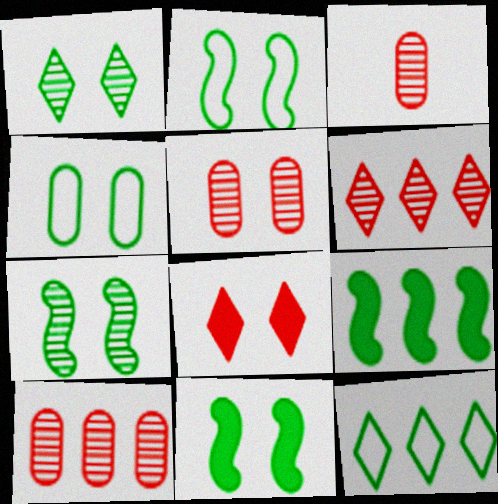[[1, 4, 11], 
[2, 7, 11], 
[3, 5, 10]]